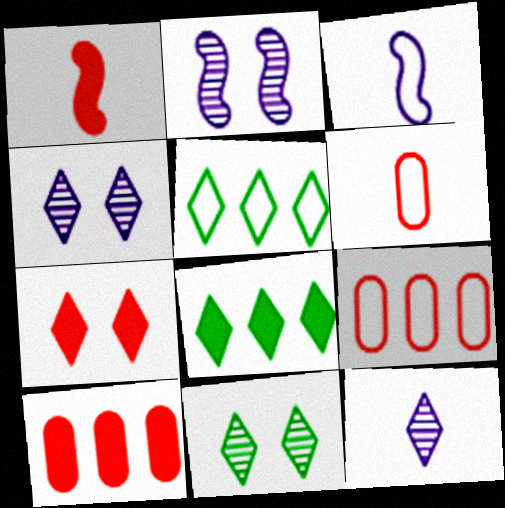[[1, 7, 10], 
[2, 6, 8], 
[3, 10, 11], 
[5, 7, 12]]